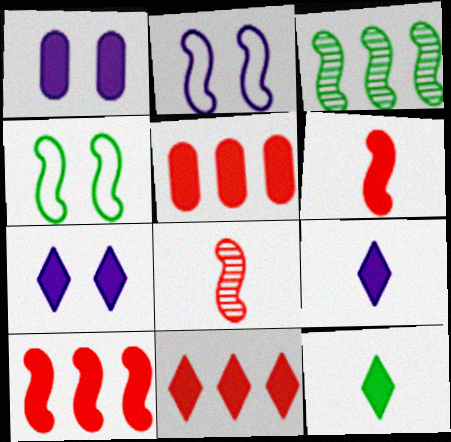[[1, 10, 12], 
[2, 3, 6], 
[5, 10, 11], 
[7, 11, 12]]